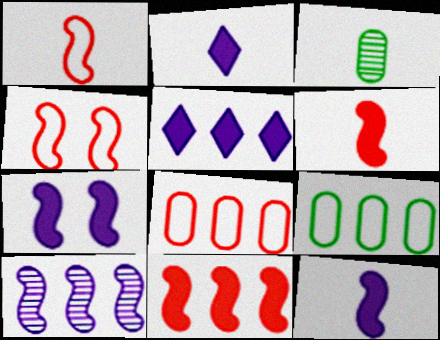[[1, 2, 3], 
[3, 4, 5]]